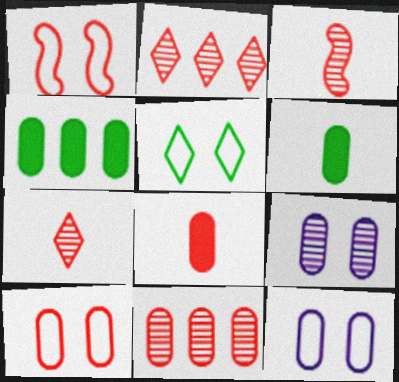[[1, 2, 8], 
[1, 5, 12], 
[6, 11, 12], 
[8, 10, 11]]